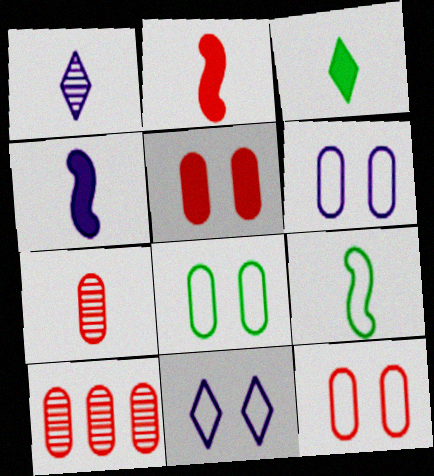[[6, 8, 12]]